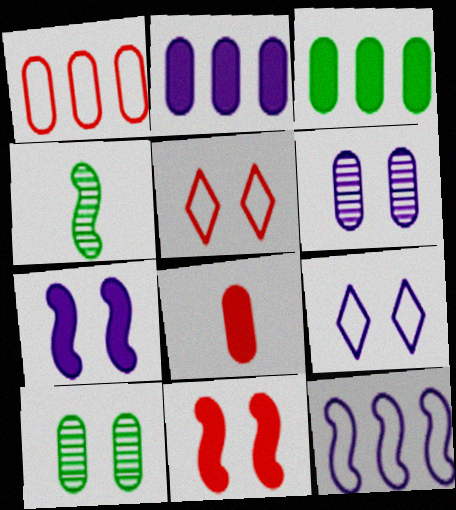[[2, 4, 5], 
[4, 11, 12], 
[5, 7, 10], 
[6, 7, 9], 
[9, 10, 11]]